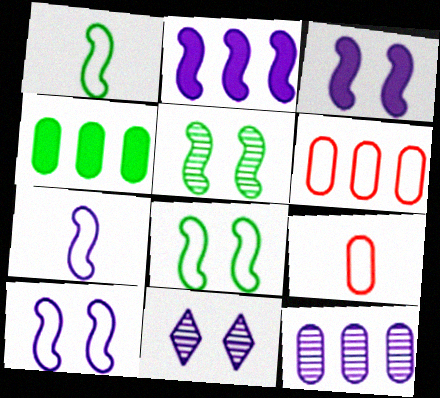[[4, 6, 12]]